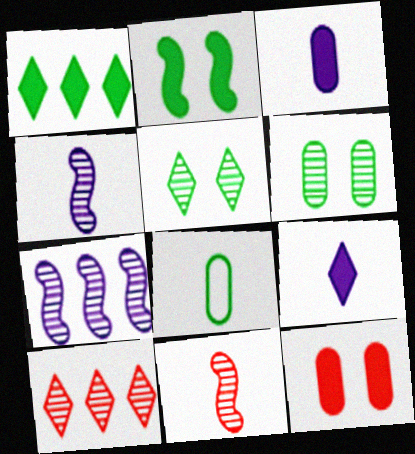[[4, 6, 10], 
[8, 9, 11]]